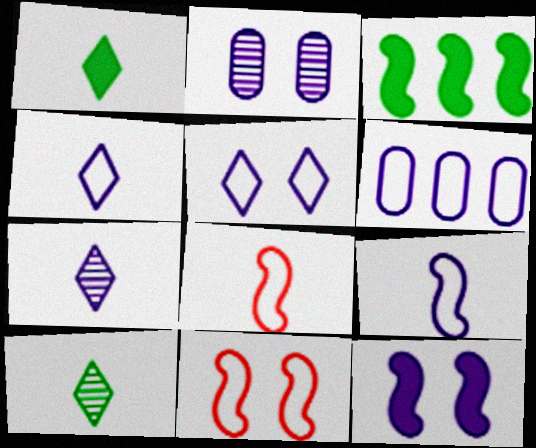[[2, 5, 12], 
[5, 6, 9], 
[6, 7, 12]]